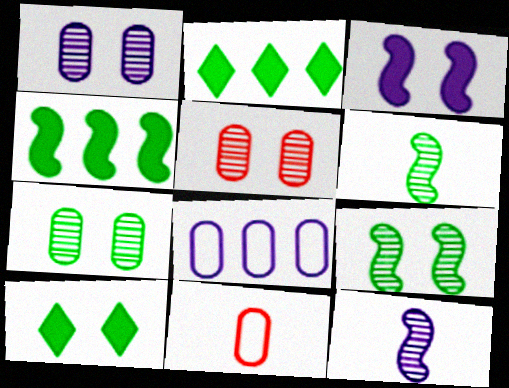[[1, 5, 7]]